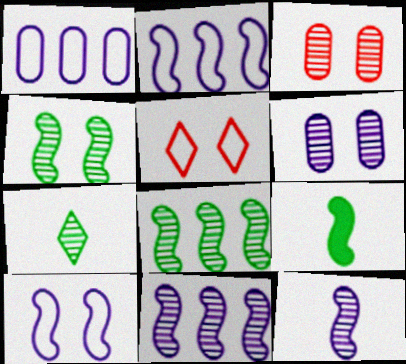[[3, 7, 11]]